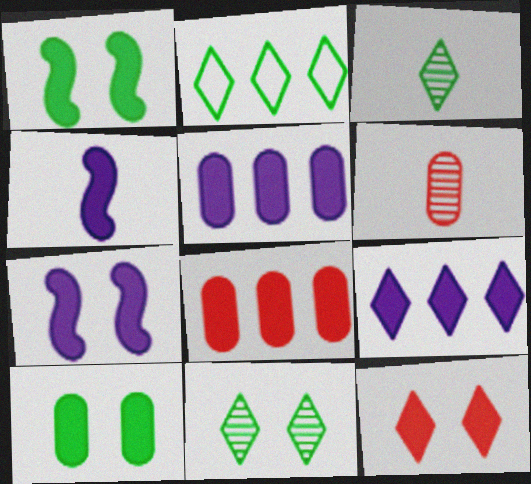[[2, 6, 7], 
[7, 10, 12]]